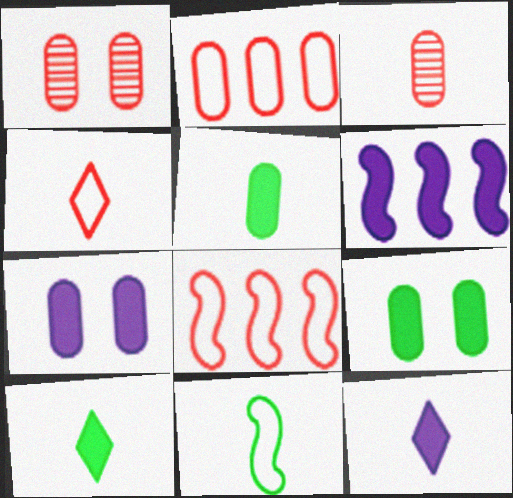[[3, 11, 12], 
[6, 7, 12]]